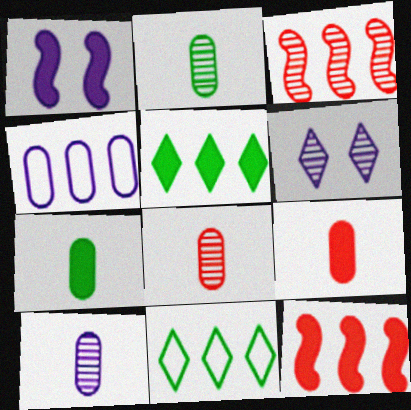[[1, 5, 9], 
[1, 8, 11], 
[2, 3, 6], 
[2, 8, 10], 
[3, 4, 5]]